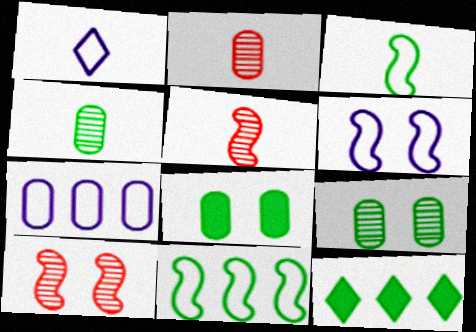[[1, 6, 7], 
[2, 6, 12], 
[2, 7, 8], 
[3, 9, 12]]